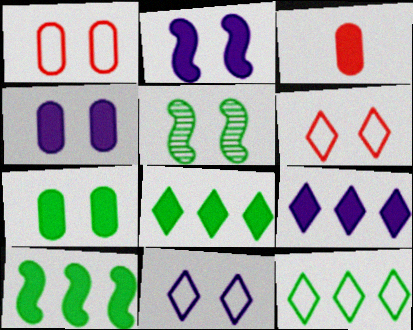[[2, 3, 8], 
[4, 5, 6]]